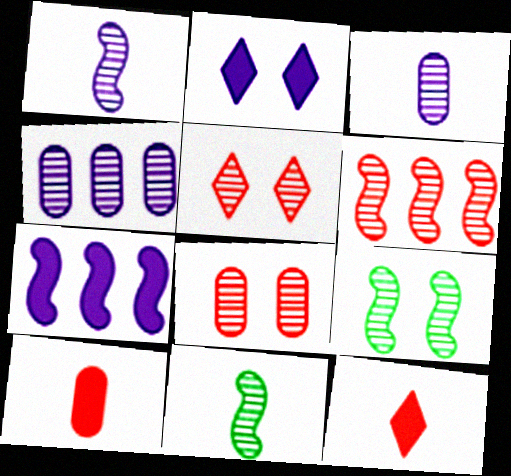[[1, 6, 9], 
[4, 5, 11]]